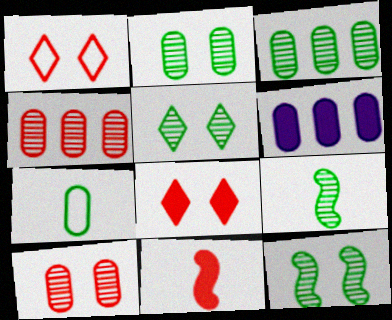[[1, 4, 11], 
[1, 6, 9], 
[2, 5, 12], 
[3, 5, 9], 
[6, 7, 10]]